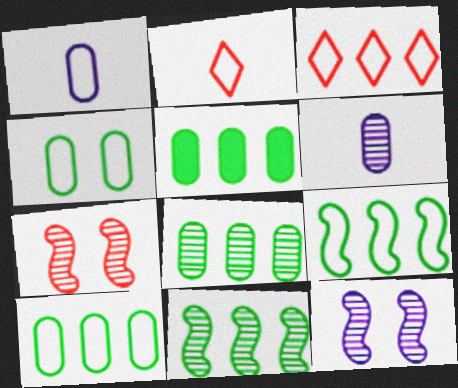[[2, 5, 12], 
[5, 8, 10]]